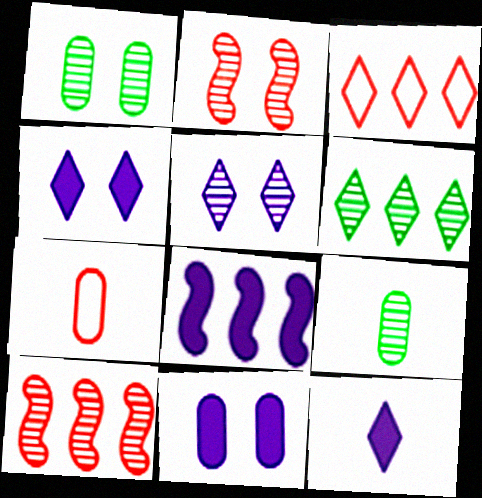[[1, 2, 5], 
[5, 9, 10], 
[8, 11, 12]]